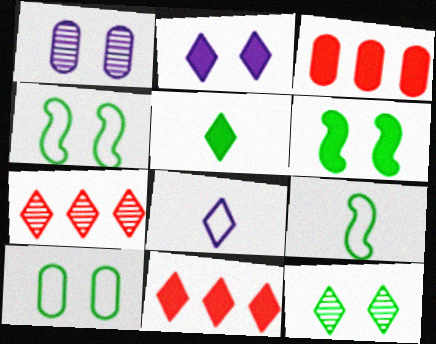[[1, 9, 11], 
[2, 5, 11], 
[6, 10, 12], 
[8, 11, 12]]